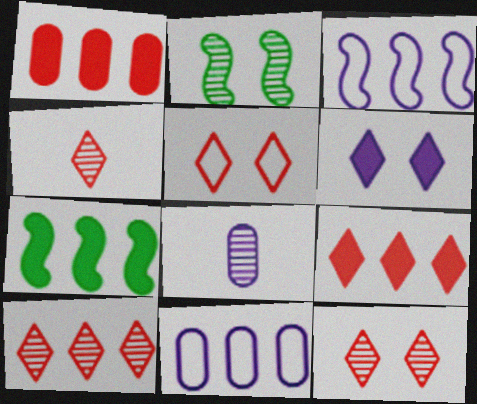[[2, 8, 10], 
[3, 6, 8], 
[4, 5, 9], 
[4, 10, 12], 
[5, 7, 8], 
[7, 10, 11]]